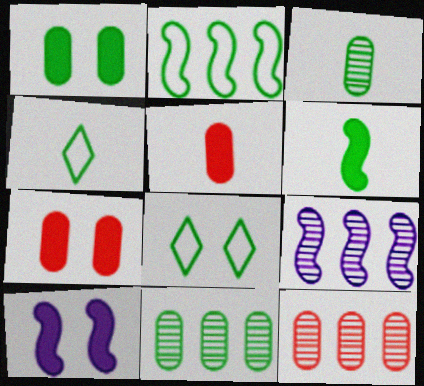[[3, 4, 6], 
[4, 7, 9], 
[4, 10, 12], 
[5, 8, 9], 
[6, 8, 11]]